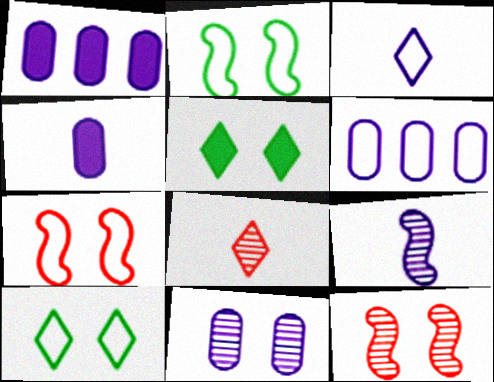[[1, 2, 8], 
[3, 4, 9], 
[4, 6, 11], 
[5, 7, 11]]